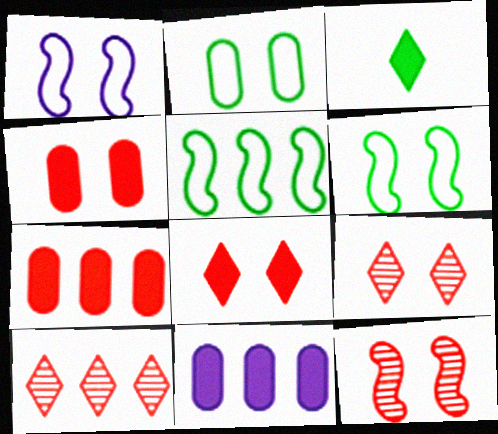[[5, 10, 11]]